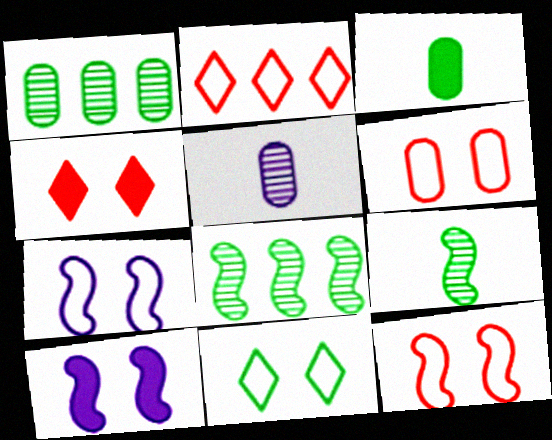[[3, 8, 11], 
[6, 7, 11]]